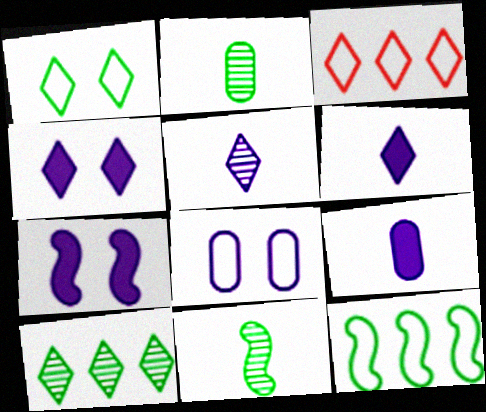[[2, 3, 7]]